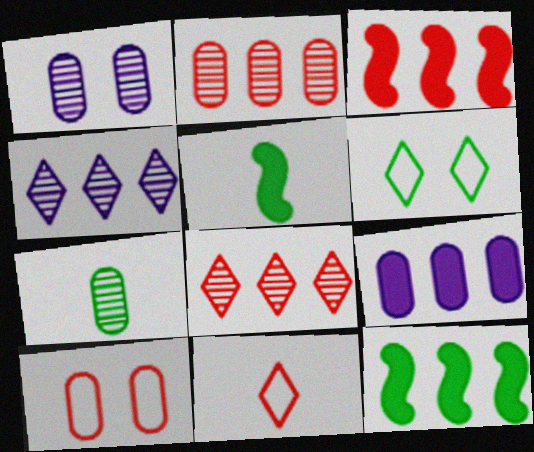[[1, 2, 7], 
[1, 11, 12], 
[4, 5, 10], 
[6, 7, 12], 
[7, 9, 10]]